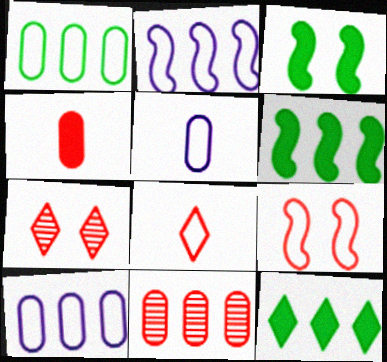[[2, 11, 12], 
[5, 6, 7]]